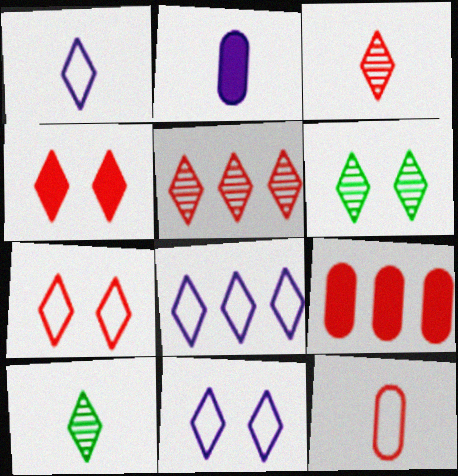[[1, 8, 11], 
[4, 6, 11], 
[4, 8, 10]]